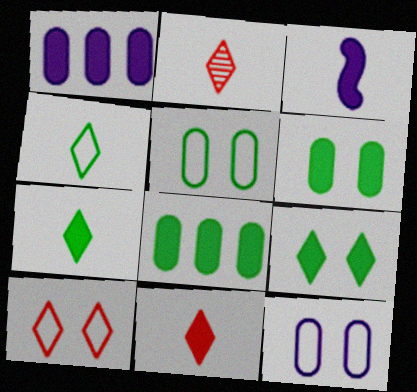[]